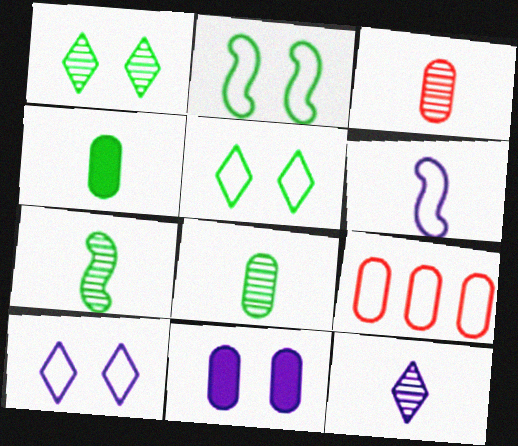[[3, 7, 12], 
[5, 6, 9], 
[8, 9, 11]]